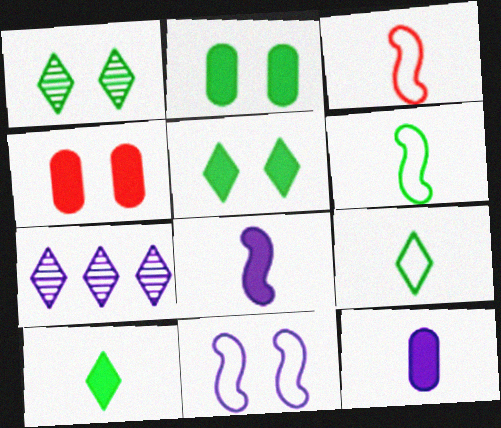[[1, 4, 11], 
[2, 3, 7], 
[4, 6, 7], 
[7, 11, 12]]